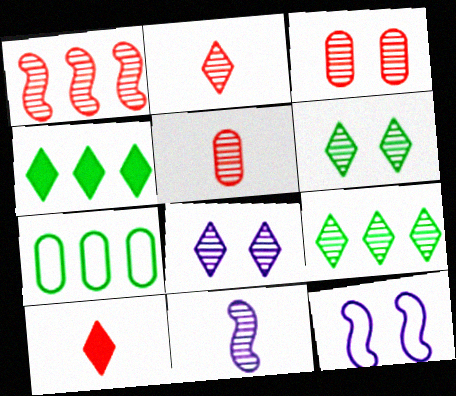[[1, 2, 3], 
[2, 8, 9], 
[3, 9, 11], 
[4, 5, 12]]